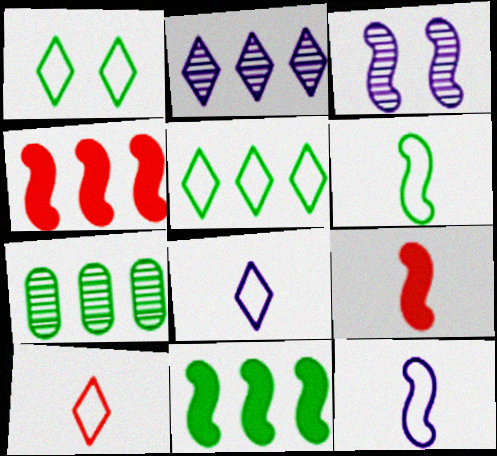[[3, 4, 6], 
[5, 7, 11]]